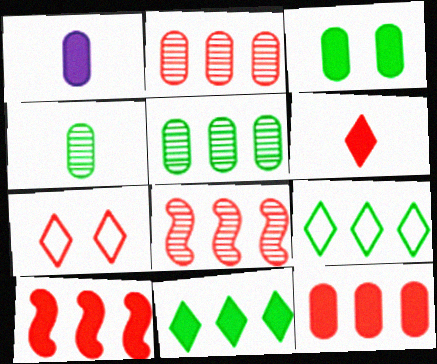[[1, 3, 12]]